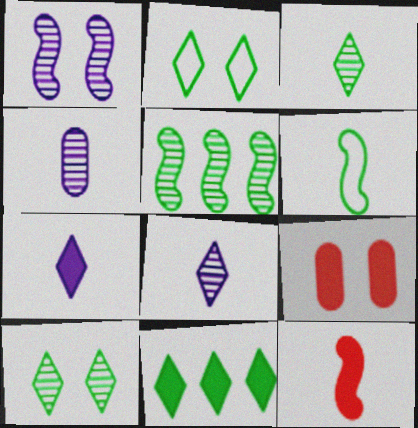[[1, 2, 9], 
[2, 3, 11]]